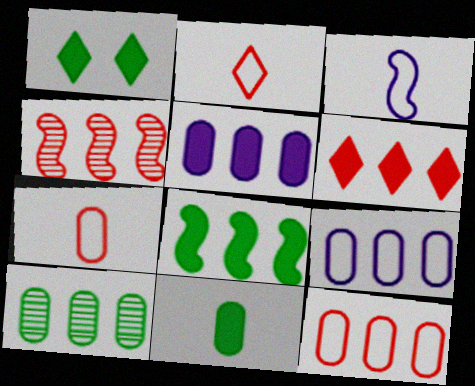[[1, 8, 11], 
[4, 6, 12], 
[5, 6, 8], 
[5, 10, 12]]